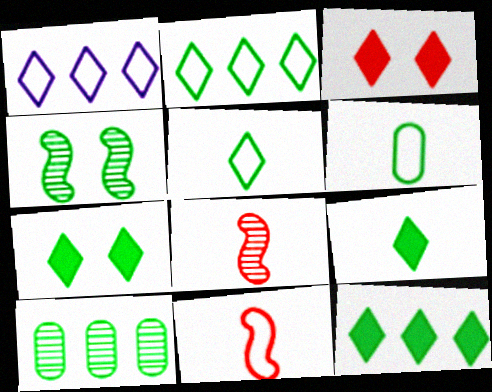[[4, 6, 12], 
[7, 9, 12]]